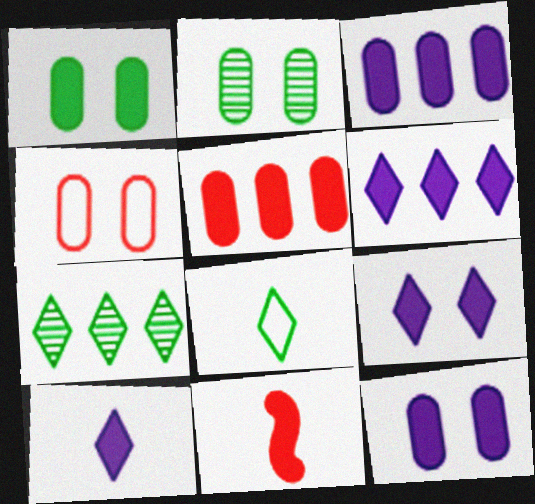[[1, 6, 11], 
[2, 4, 12], 
[6, 9, 10]]